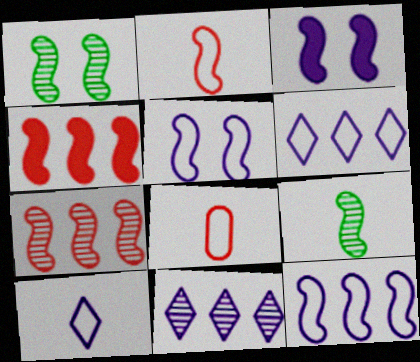[[4, 5, 9]]